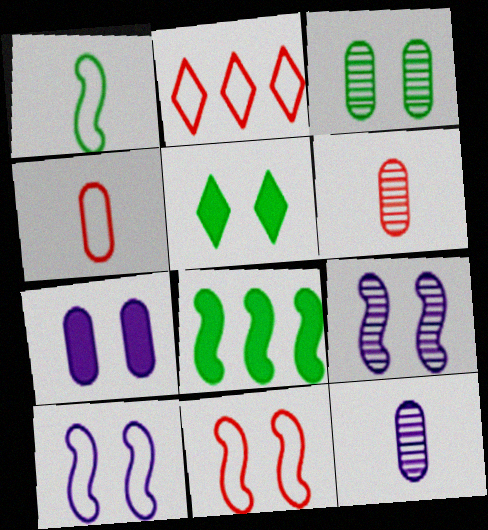[[2, 4, 11]]